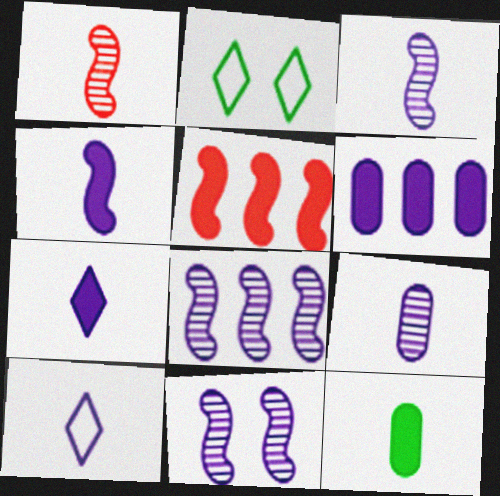[[1, 2, 6], 
[1, 10, 12], 
[2, 5, 9], 
[3, 8, 11], 
[4, 9, 10], 
[6, 10, 11]]